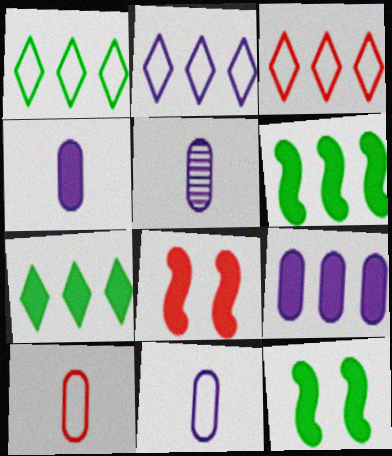[[1, 2, 3], 
[1, 5, 8], 
[3, 5, 12], 
[4, 5, 11], 
[4, 7, 8]]